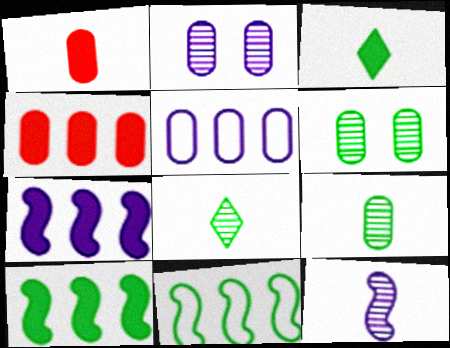[[1, 5, 6], 
[3, 6, 11]]